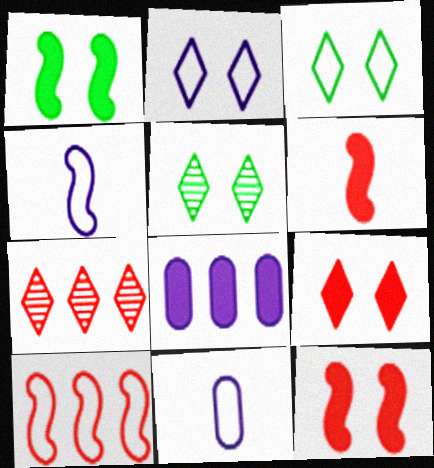[[1, 7, 11], 
[2, 5, 9], 
[3, 10, 11]]